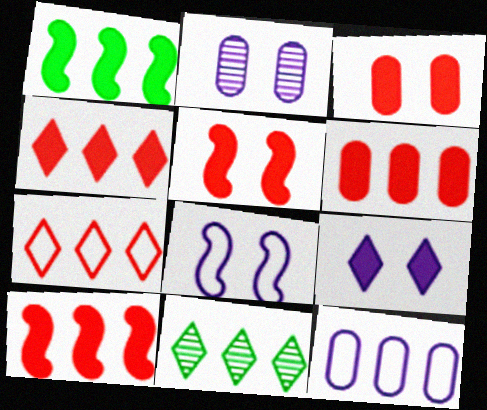[[2, 8, 9], 
[4, 6, 10], 
[10, 11, 12]]